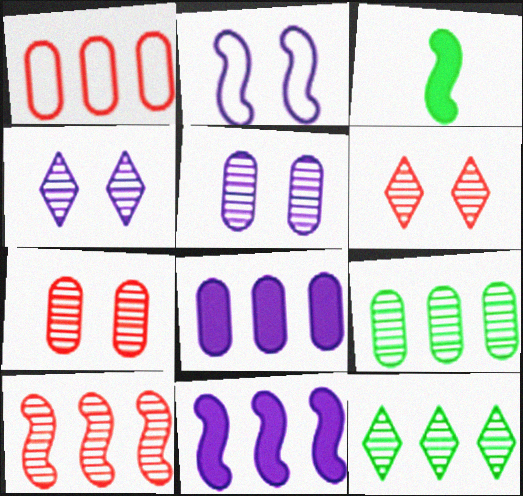[[1, 3, 4], 
[1, 8, 9], 
[1, 11, 12], 
[2, 3, 10]]